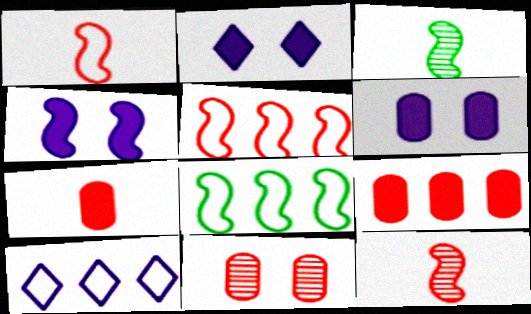[[2, 4, 6], 
[3, 4, 5], 
[4, 8, 12]]